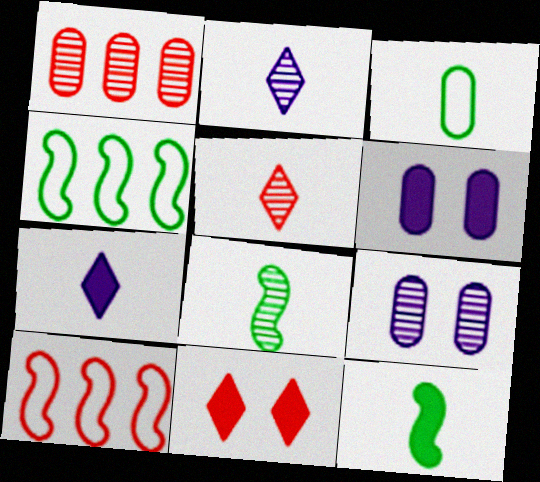[[1, 3, 6], 
[4, 5, 6]]